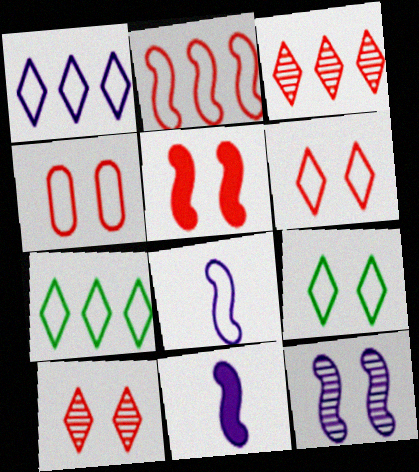[[4, 5, 10], 
[4, 7, 8]]